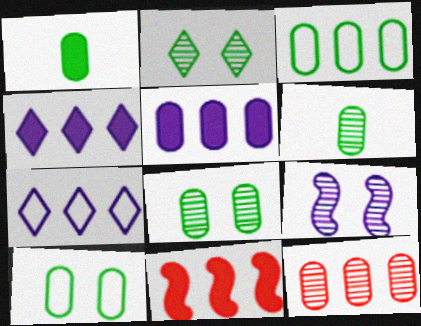[[1, 3, 8], 
[3, 5, 12]]